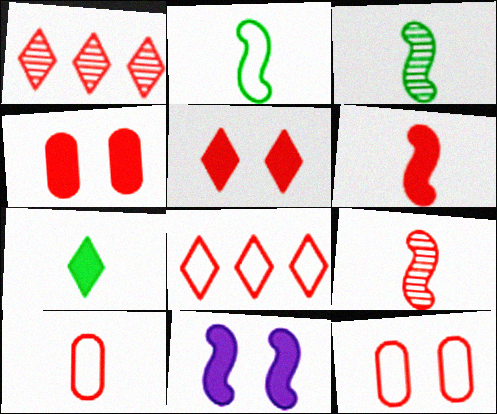[[1, 6, 12], 
[4, 8, 9]]